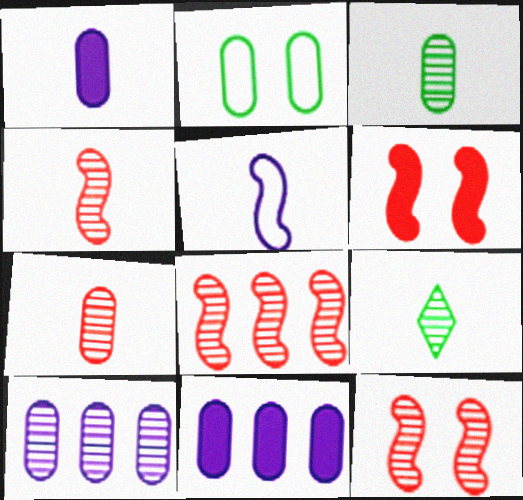[[2, 7, 11], 
[4, 8, 12], 
[9, 10, 12]]